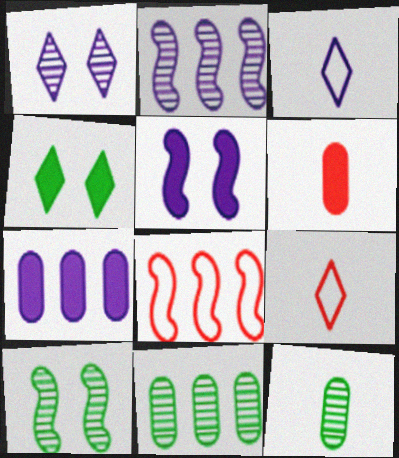[[5, 9, 11], 
[7, 9, 10]]